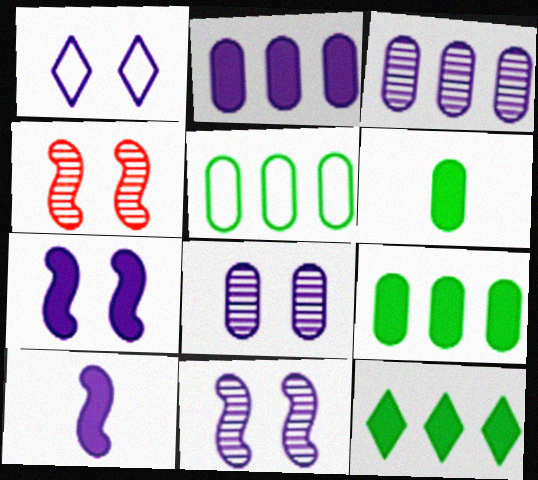[[1, 3, 10], 
[1, 7, 8]]